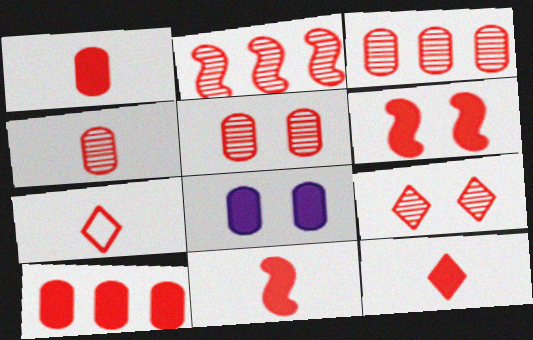[[1, 11, 12], 
[2, 4, 9], 
[3, 4, 5], 
[3, 6, 7], 
[4, 7, 11], 
[6, 10, 12]]